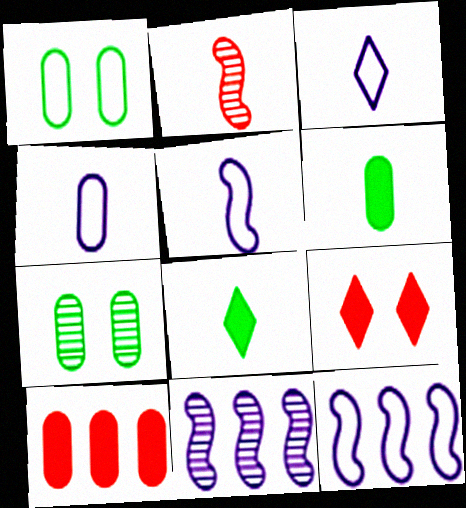[[2, 3, 6], 
[2, 4, 8], 
[3, 4, 5], 
[4, 7, 10]]